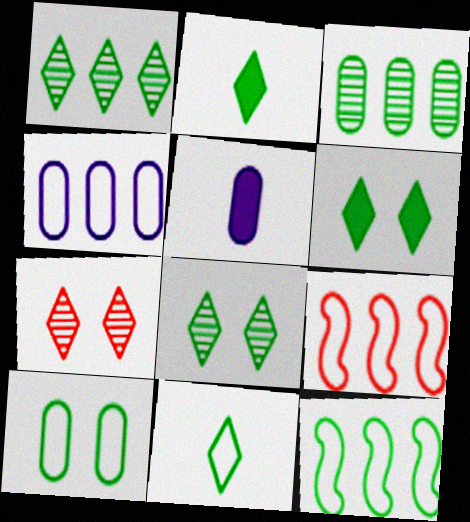[[1, 6, 11], 
[5, 7, 12], 
[5, 8, 9], 
[10, 11, 12]]